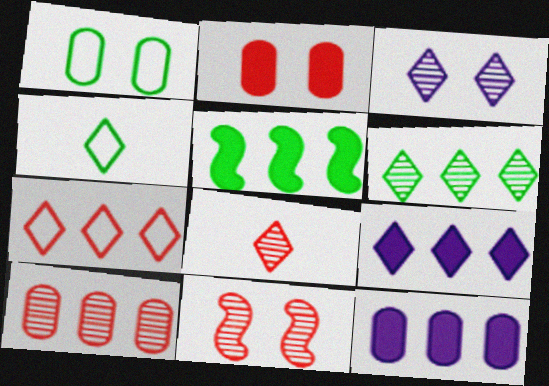[[3, 6, 8], 
[4, 11, 12], 
[6, 7, 9], 
[8, 10, 11]]